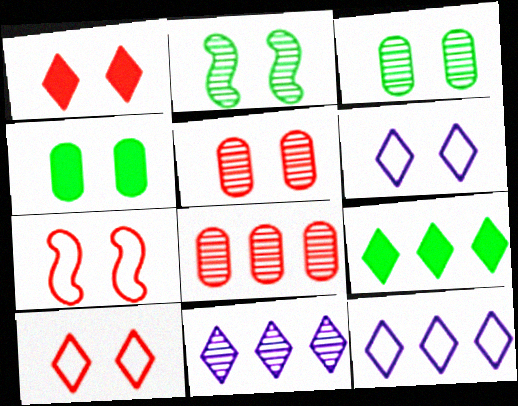[[1, 5, 7]]